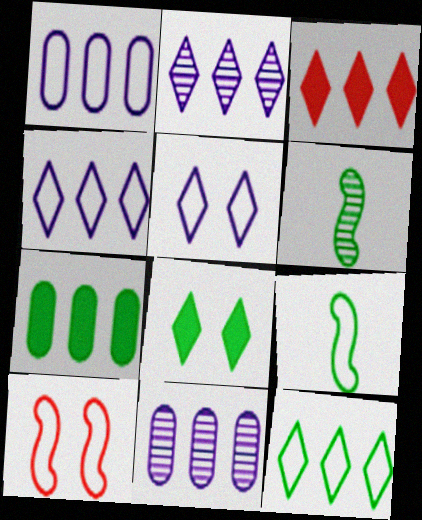[[2, 3, 12]]